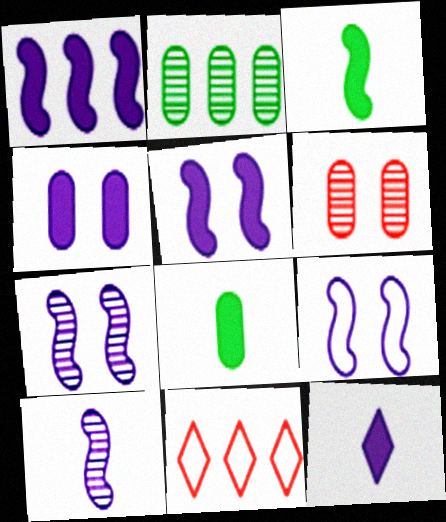[[1, 2, 11], 
[1, 4, 12], 
[1, 9, 10], 
[5, 7, 9], 
[7, 8, 11]]